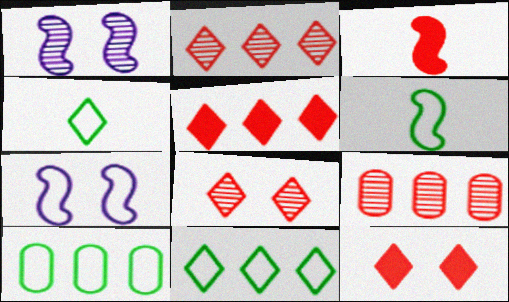[]